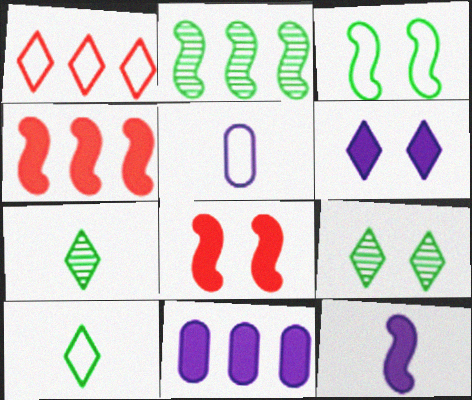[[1, 2, 11], 
[1, 3, 5], 
[1, 6, 7], 
[4, 5, 9], 
[6, 11, 12]]